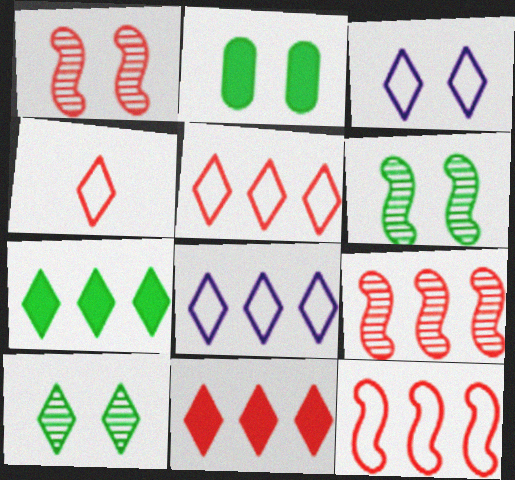[[1, 2, 3]]